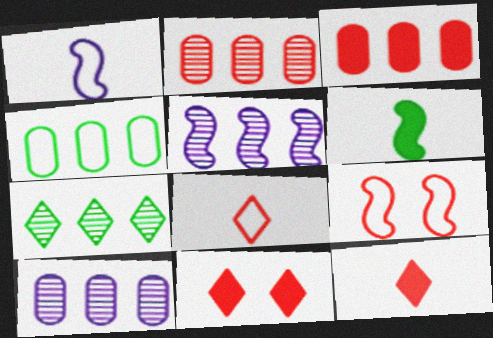[[2, 5, 7], 
[2, 9, 12], 
[3, 4, 10], 
[5, 6, 9]]